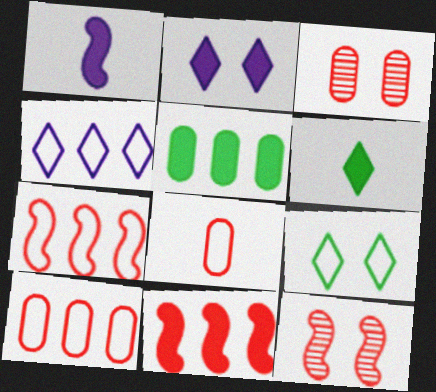[]